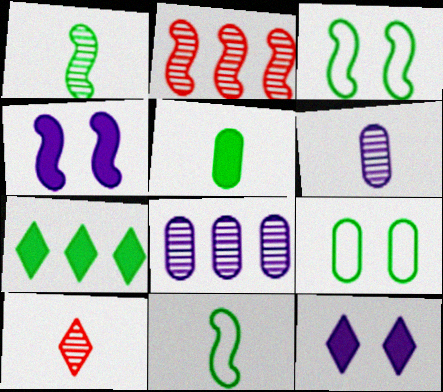[[1, 6, 10], 
[1, 7, 9], 
[2, 4, 11]]